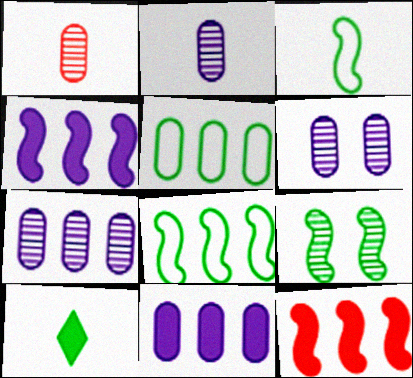[[2, 6, 7], 
[5, 9, 10]]